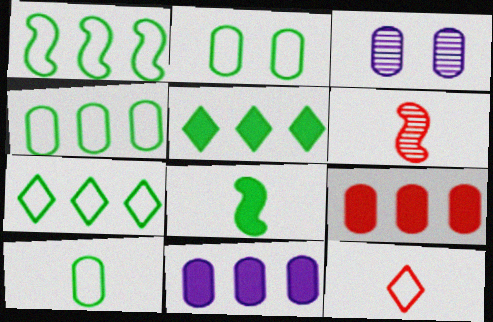[[1, 4, 7], 
[2, 4, 10], 
[3, 9, 10]]